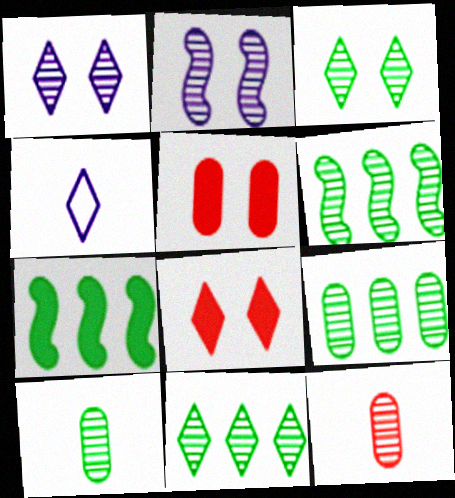[[1, 6, 12], 
[2, 11, 12], 
[3, 6, 10], 
[4, 5, 6], 
[4, 8, 11], 
[6, 9, 11]]